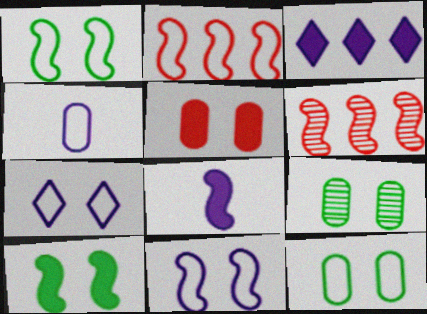[[1, 6, 8]]